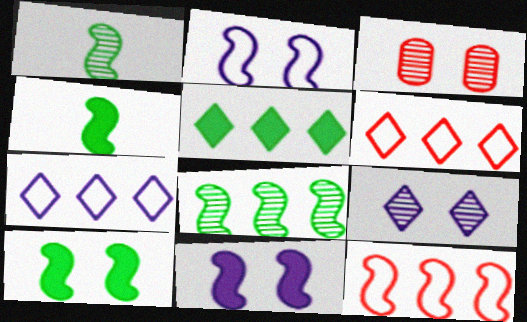[[1, 11, 12], 
[3, 4, 7]]